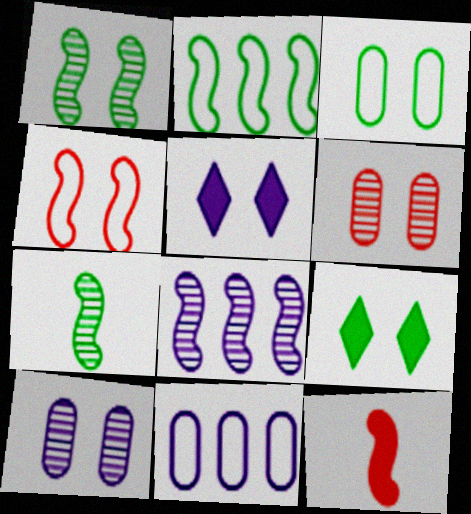[[1, 3, 9], 
[4, 9, 10]]